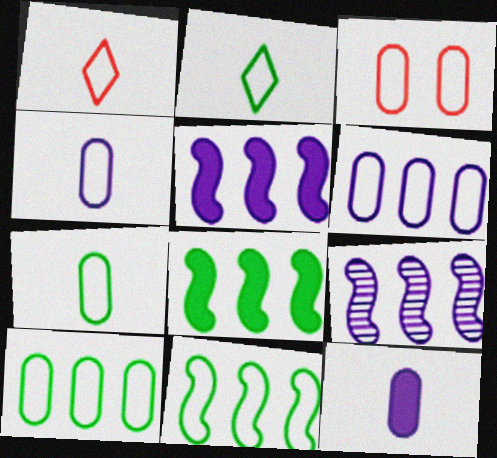[[3, 4, 10], 
[3, 6, 7]]